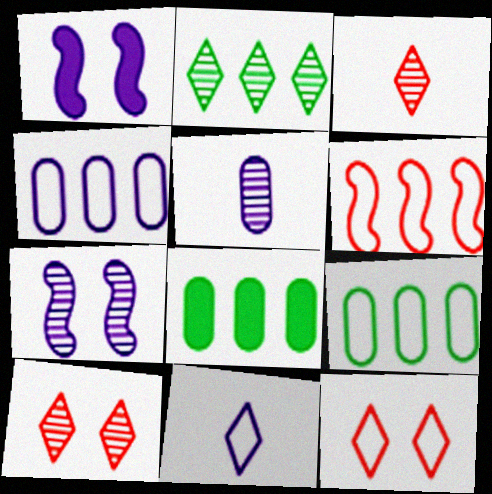[[1, 3, 9]]